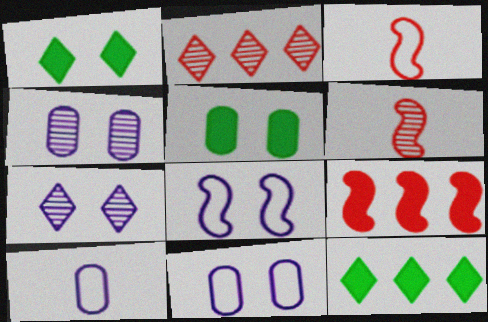[[3, 4, 12], 
[6, 11, 12]]